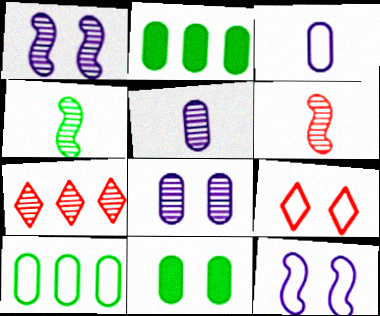[[1, 9, 11], 
[4, 7, 8]]